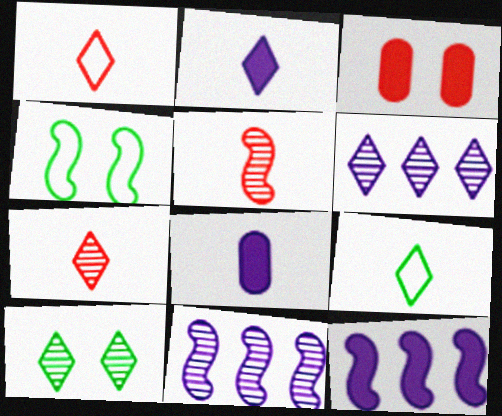[[2, 7, 9], 
[3, 9, 11], 
[4, 5, 12], 
[5, 8, 9], 
[6, 7, 10]]